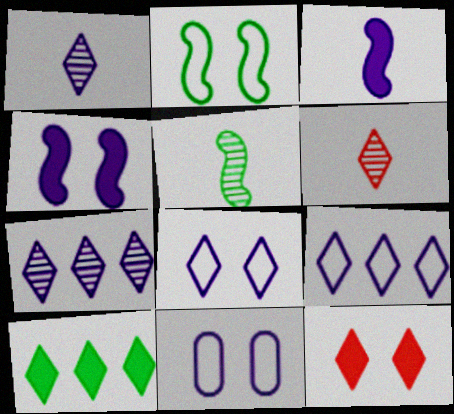[[3, 7, 11], 
[6, 8, 10]]